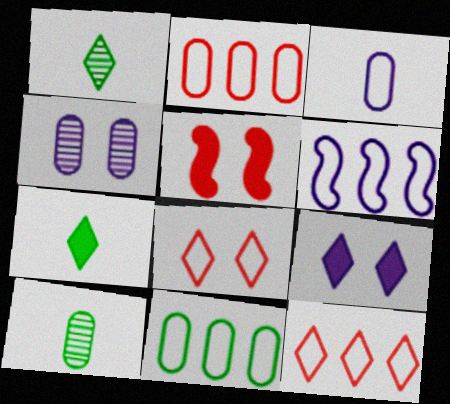[[1, 9, 12], 
[6, 11, 12]]